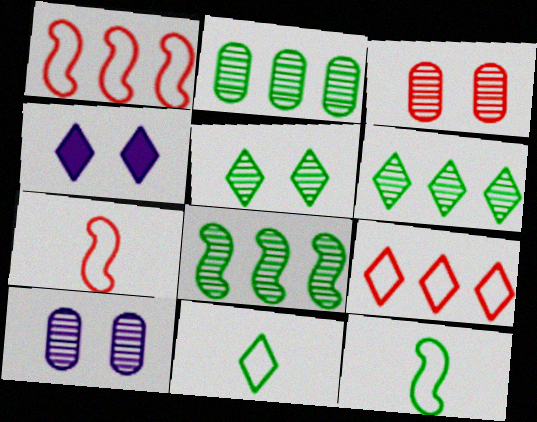[[2, 4, 7], 
[2, 6, 8]]